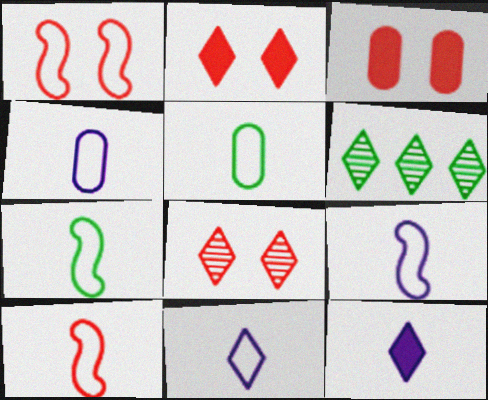[[1, 3, 8], 
[2, 6, 11], 
[3, 6, 9], 
[4, 9, 11], 
[5, 10, 11], 
[7, 9, 10]]